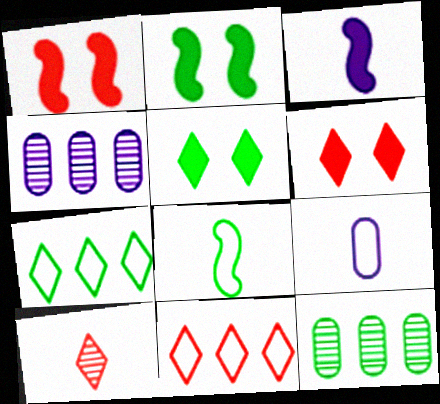[[4, 6, 8], 
[5, 8, 12], 
[6, 10, 11]]